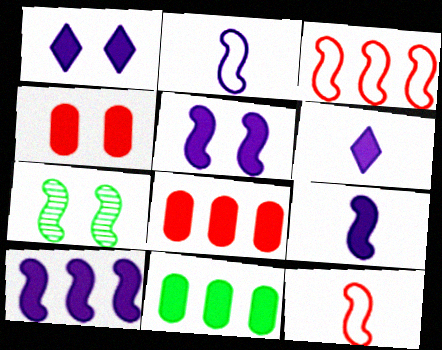[[3, 7, 9], 
[5, 9, 10], 
[7, 10, 12]]